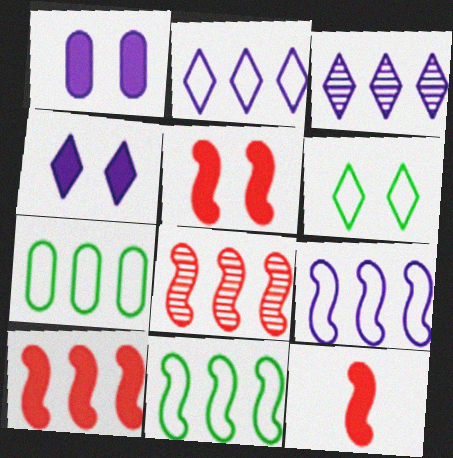[[3, 7, 10], 
[5, 10, 12]]